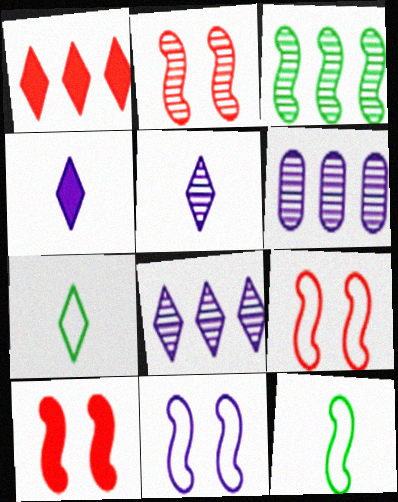[[2, 9, 10], 
[4, 6, 11], 
[6, 7, 10]]